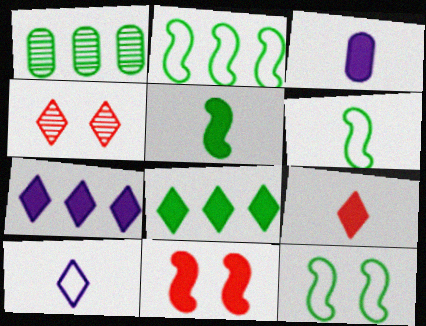[[1, 2, 8], 
[1, 10, 11], 
[2, 3, 4], 
[2, 6, 12], 
[3, 5, 9], 
[3, 8, 11], 
[4, 8, 10]]